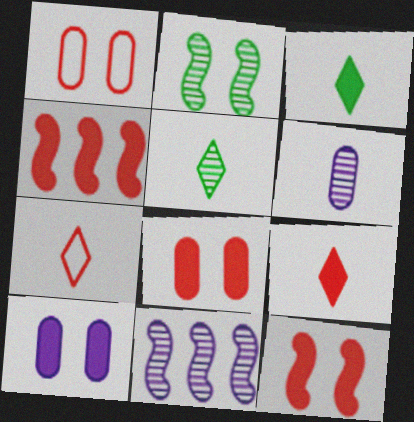[[1, 3, 11], 
[3, 4, 10], 
[4, 8, 9]]